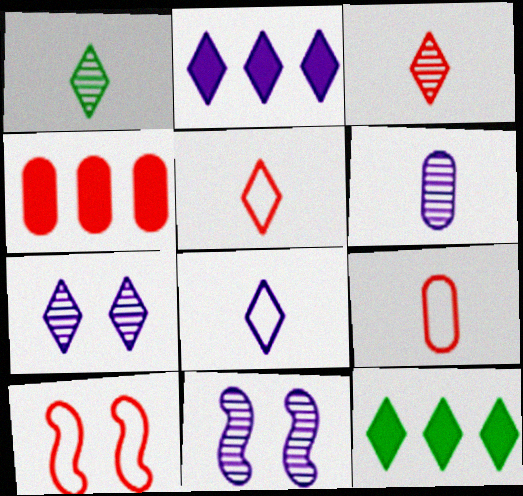[[2, 7, 8], 
[3, 4, 10], 
[5, 7, 12], 
[6, 10, 12], 
[9, 11, 12]]